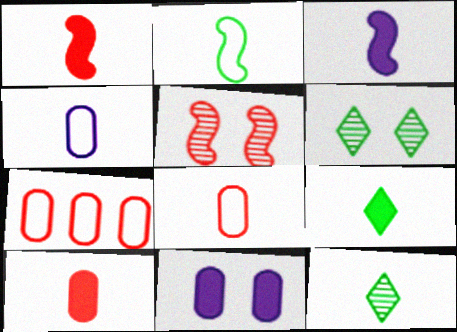[[1, 4, 12], 
[3, 6, 7], 
[3, 8, 12], 
[3, 9, 10]]